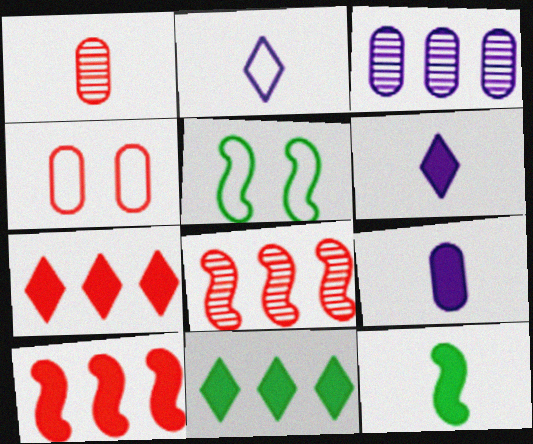[[1, 2, 12]]